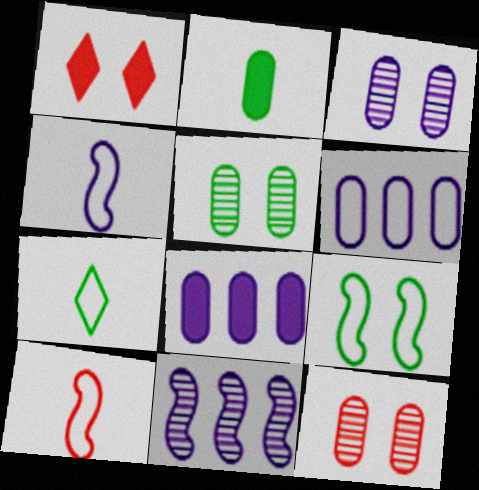[[1, 3, 9], 
[2, 6, 12], 
[3, 5, 12]]